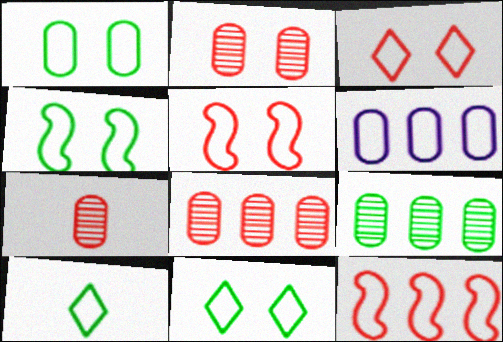[[1, 4, 11], 
[2, 7, 8], 
[5, 6, 10]]